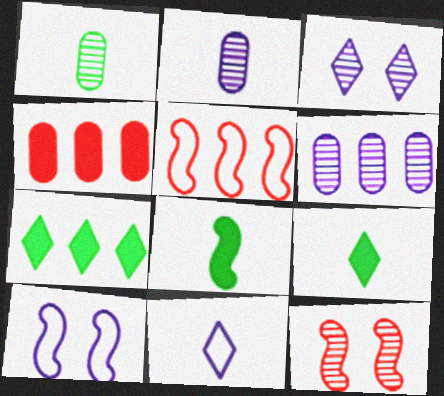[[5, 6, 7]]